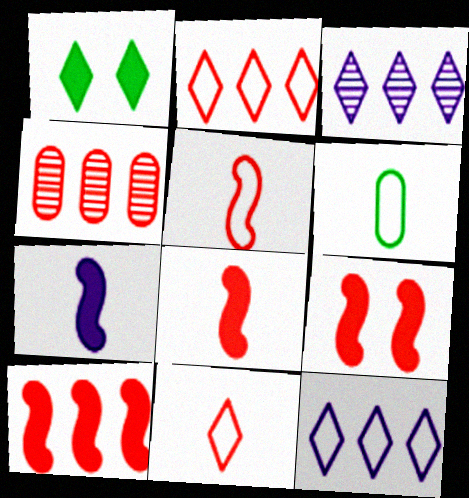[[1, 3, 11], 
[2, 4, 10], 
[3, 6, 9], 
[4, 9, 11], 
[8, 9, 10]]